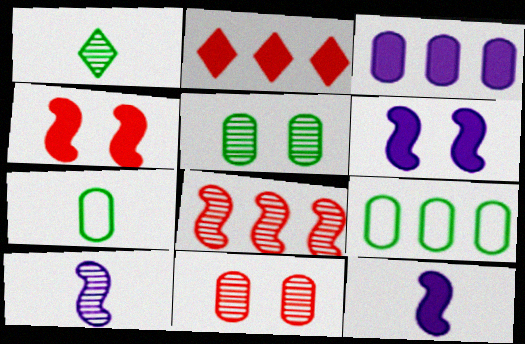[[3, 7, 11]]